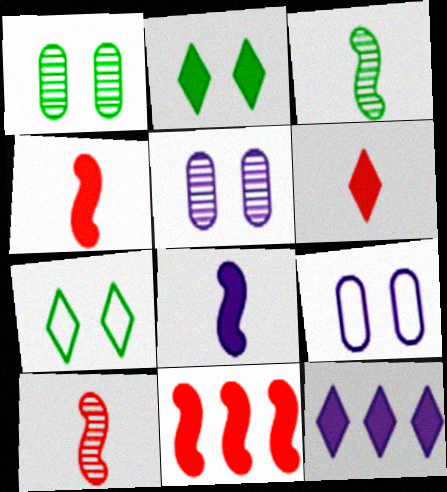[[2, 6, 12]]